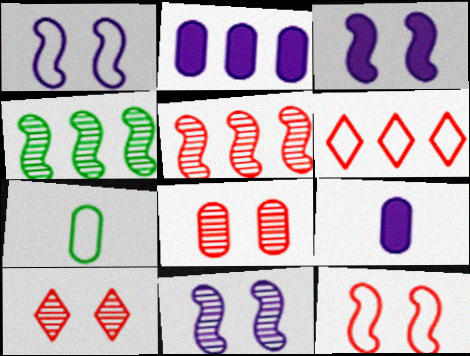[[1, 3, 11], 
[1, 6, 7], 
[2, 4, 6], 
[2, 7, 8]]